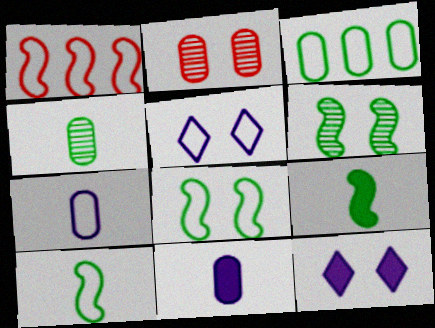[[1, 4, 12], 
[2, 3, 11], 
[2, 8, 12]]